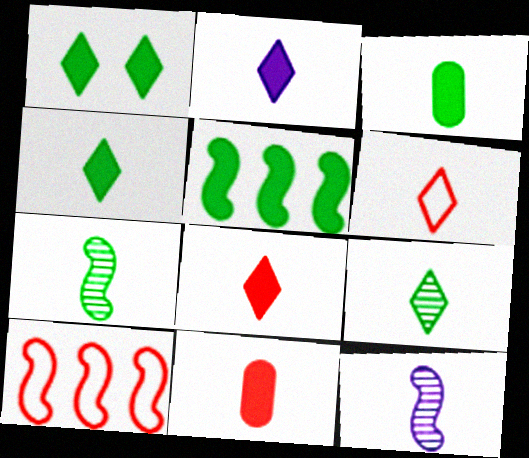[[1, 3, 5], 
[2, 4, 8], 
[2, 6, 9], 
[3, 6, 12]]